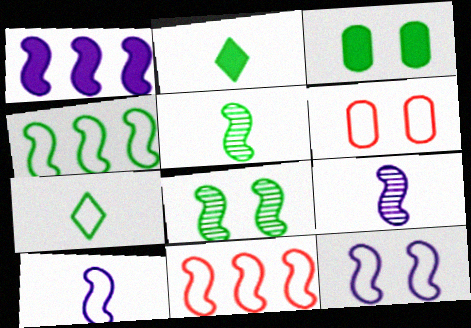[[1, 9, 12]]